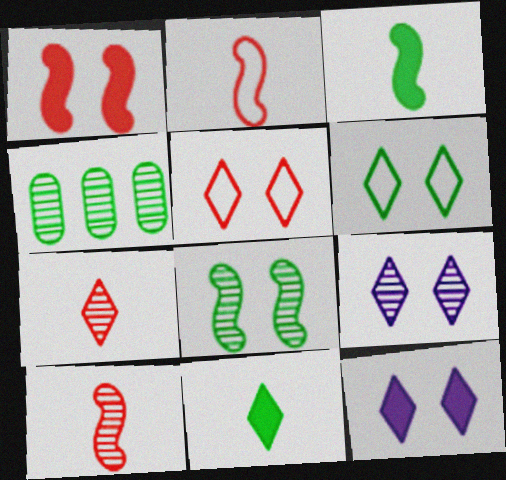[[2, 4, 12], 
[3, 4, 6], 
[4, 9, 10]]